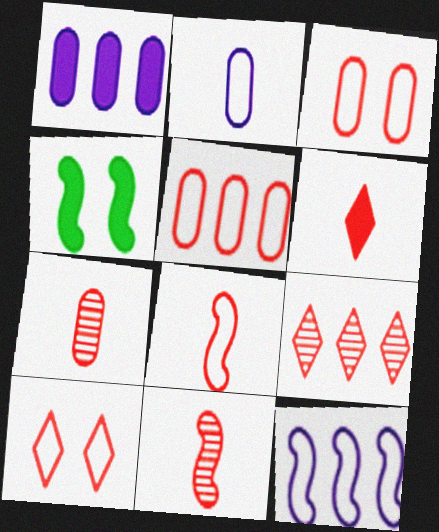[[1, 4, 6], 
[2, 4, 9], 
[4, 11, 12], 
[5, 8, 10], 
[6, 7, 8], 
[6, 9, 10]]